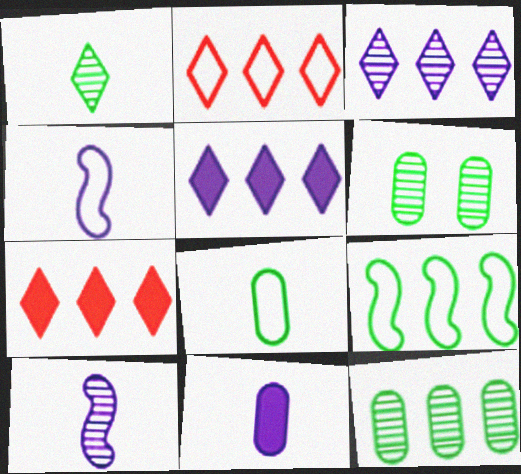[[4, 6, 7]]